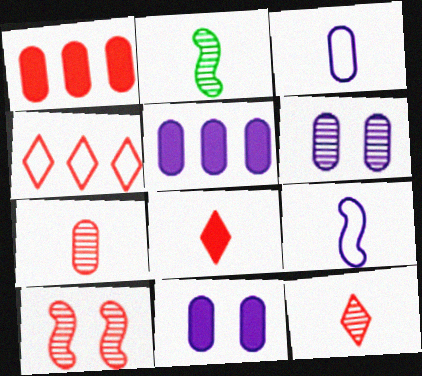[[2, 3, 8], 
[2, 4, 11], 
[3, 5, 6]]